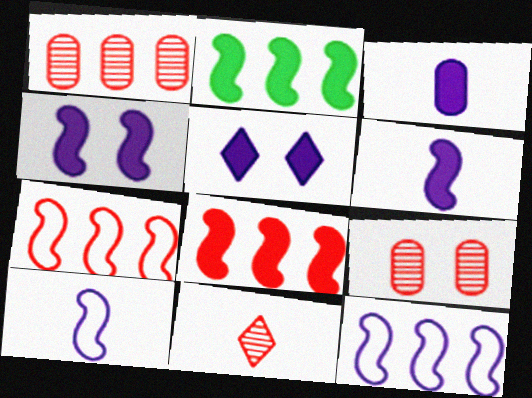[]